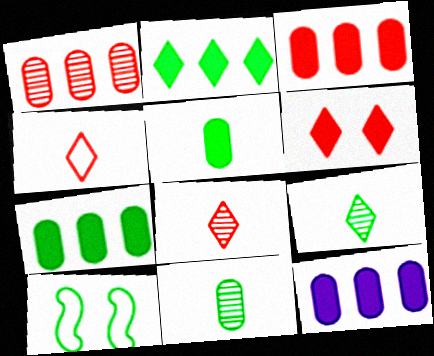[[2, 10, 11], 
[3, 7, 12], 
[7, 9, 10], 
[8, 10, 12]]